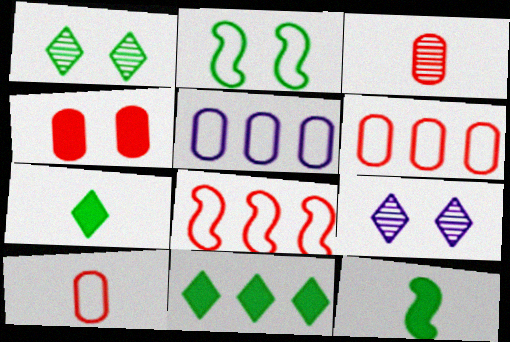[[2, 4, 9], 
[3, 4, 6], 
[6, 9, 12]]